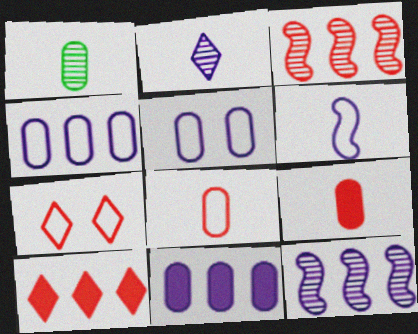[[3, 7, 9]]